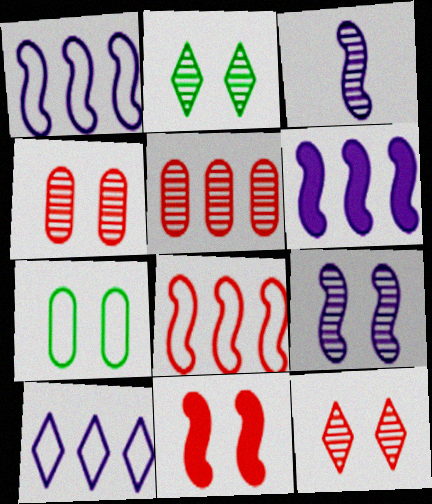[[2, 3, 5], 
[2, 4, 9]]